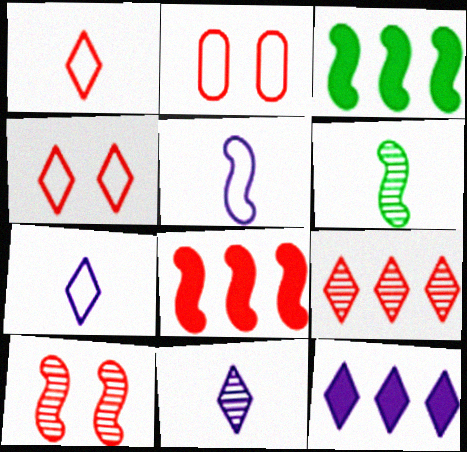[[2, 3, 11], 
[2, 6, 12], 
[3, 5, 10]]